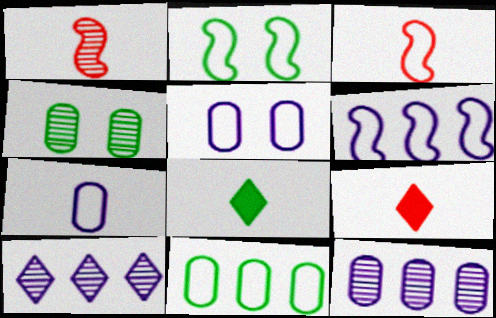[[1, 4, 10], 
[1, 7, 8], 
[2, 3, 6], 
[2, 9, 12], 
[4, 6, 9]]